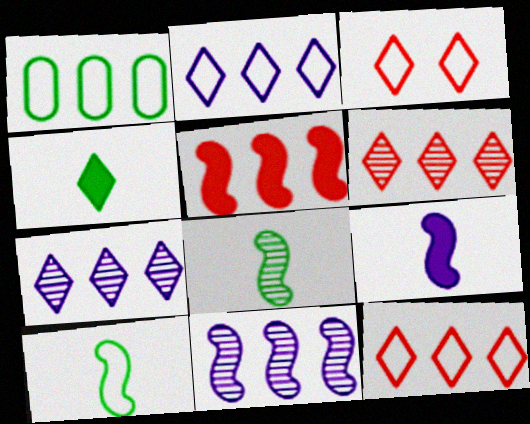[[1, 5, 7], 
[3, 4, 7]]